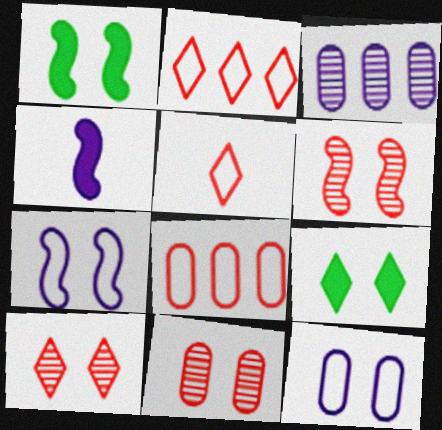[[1, 3, 5], 
[1, 6, 7], 
[1, 10, 12], 
[6, 9, 12], 
[6, 10, 11], 
[7, 9, 11]]